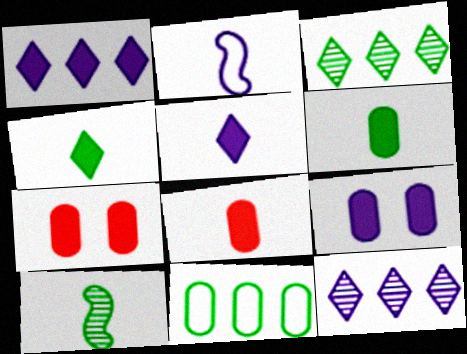[[2, 3, 7], 
[2, 9, 12]]